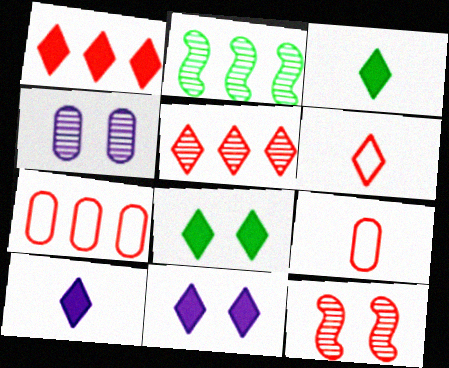[[1, 3, 11], 
[1, 8, 10], 
[1, 9, 12], 
[2, 9, 11]]